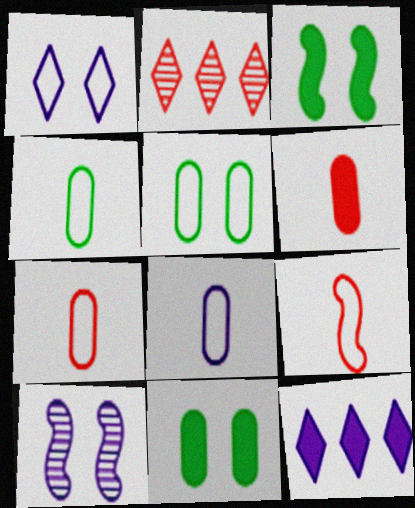[[2, 3, 8], 
[3, 6, 12], 
[4, 7, 8], 
[8, 10, 12]]